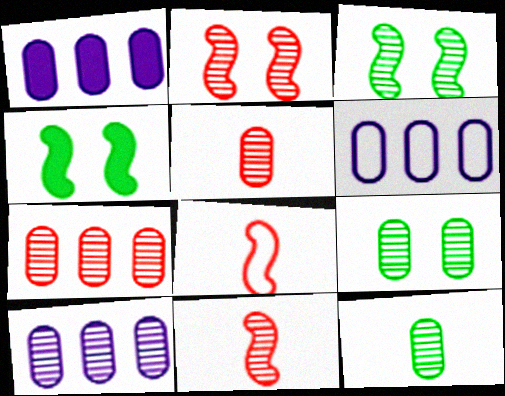[[1, 6, 10], 
[5, 9, 10]]